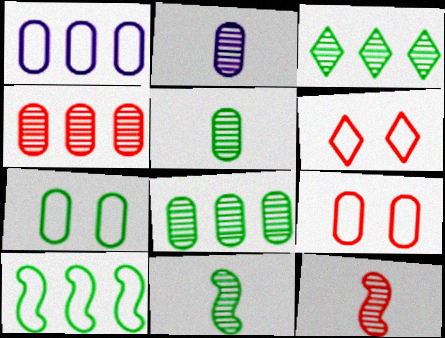[]